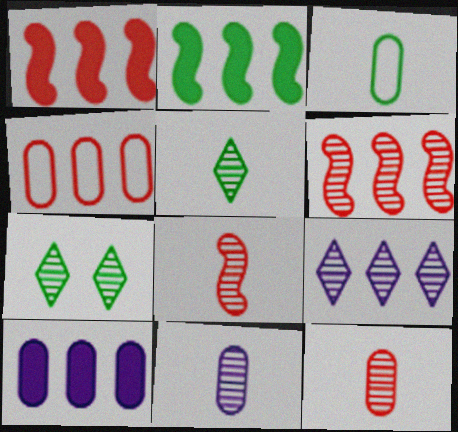[[2, 3, 7], 
[2, 4, 9], 
[5, 8, 11], 
[6, 7, 11]]